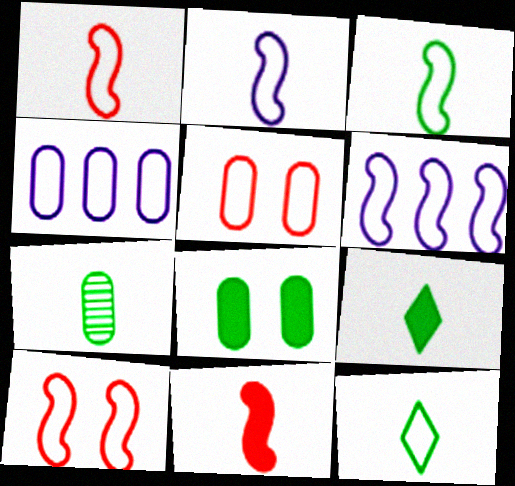[[1, 2, 3], 
[3, 6, 10], 
[3, 7, 9], 
[4, 10, 12], 
[5, 6, 12]]